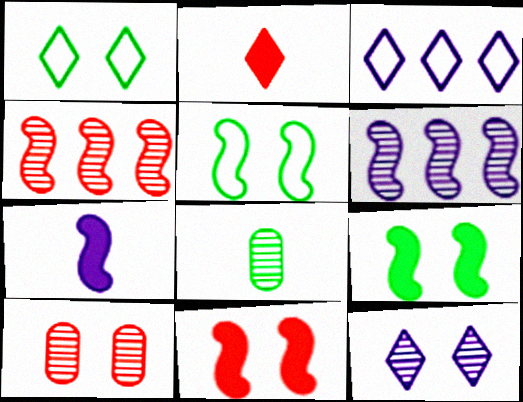[[3, 8, 11], 
[4, 5, 7], 
[4, 8, 12]]